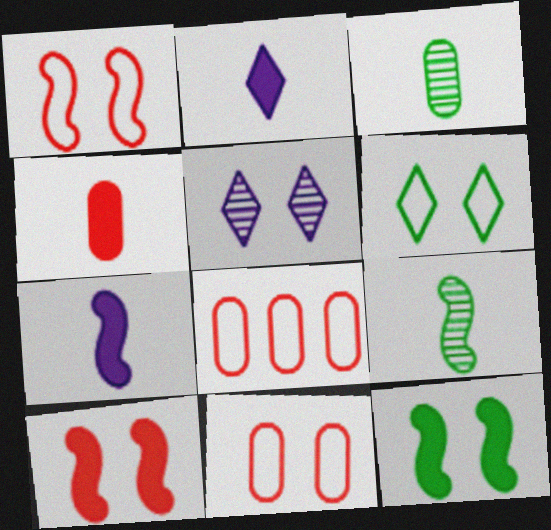[[5, 11, 12]]